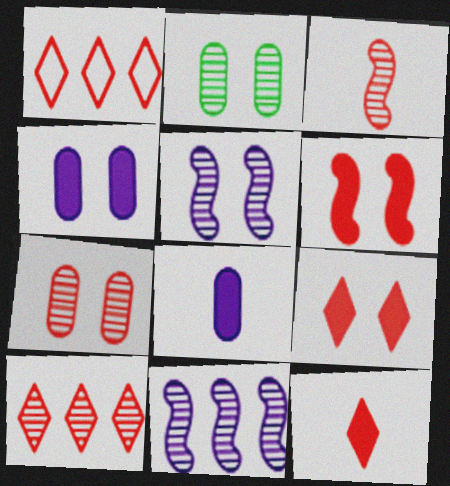[[3, 7, 10]]